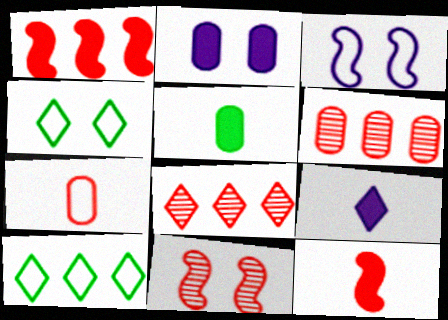[[2, 4, 11], 
[3, 5, 8], 
[3, 7, 10], 
[4, 8, 9], 
[5, 9, 12]]